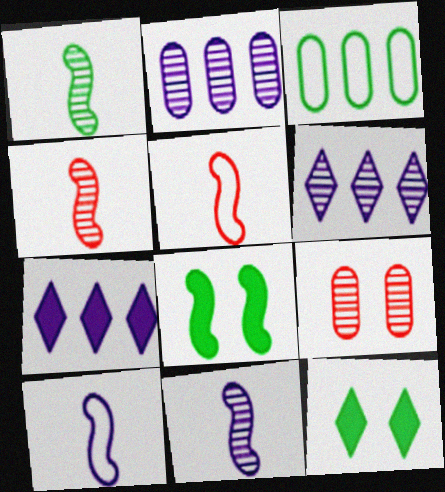[[1, 3, 12], 
[1, 4, 11], 
[1, 6, 9], 
[2, 5, 12]]